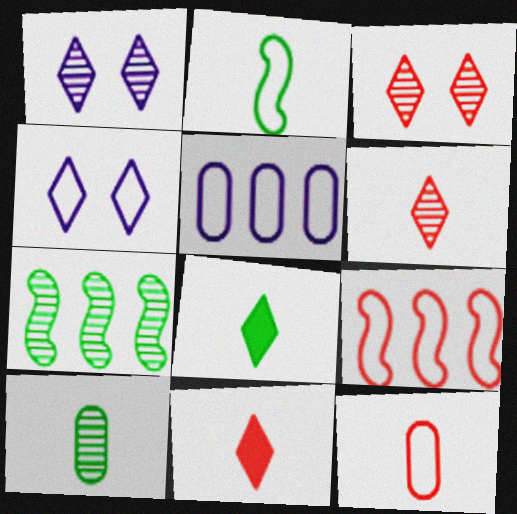[[2, 8, 10]]